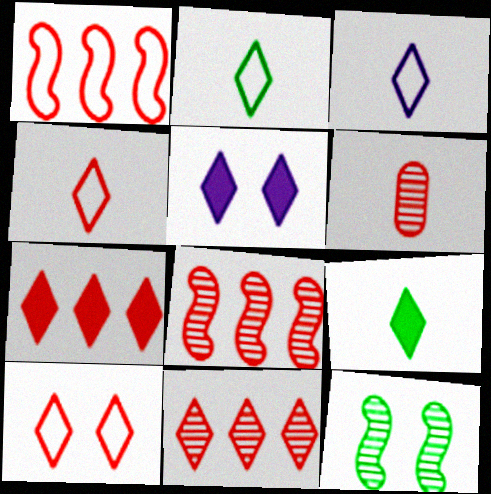[[2, 3, 4], 
[2, 5, 11], 
[5, 7, 9]]